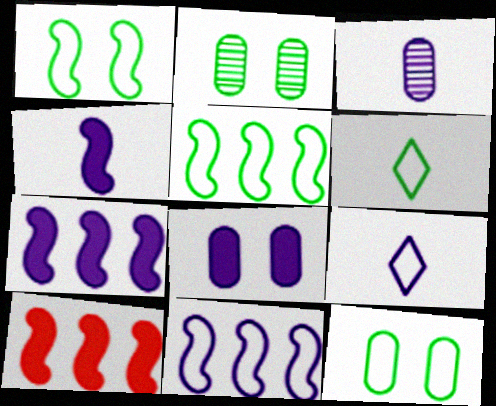[[2, 9, 10], 
[3, 4, 9], 
[5, 6, 12]]